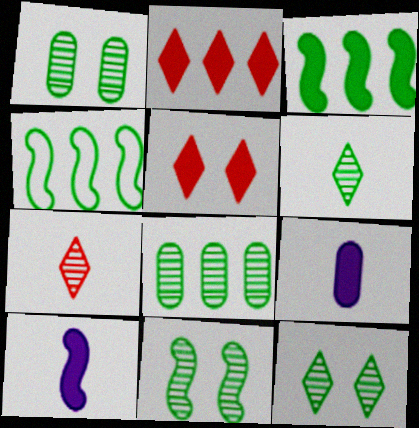[[1, 11, 12], 
[3, 5, 9], 
[6, 8, 11]]